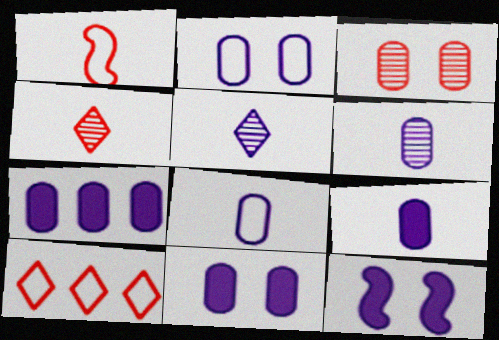[[2, 6, 7], 
[6, 8, 9], 
[7, 9, 11]]